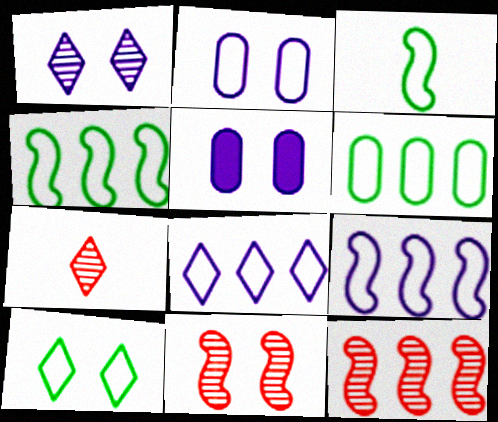[[3, 6, 10], 
[4, 5, 7], 
[5, 10, 11]]